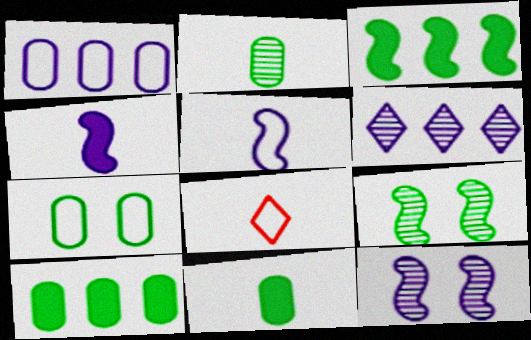[[2, 4, 8], 
[2, 7, 10], 
[8, 10, 12]]